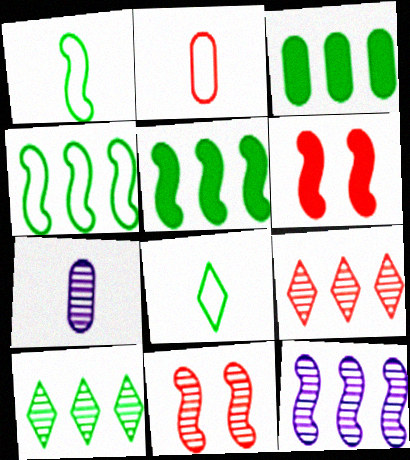[[1, 6, 12], 
[2, 6, 9], 
[3, 4, 10], 
[7, 10, 11]]